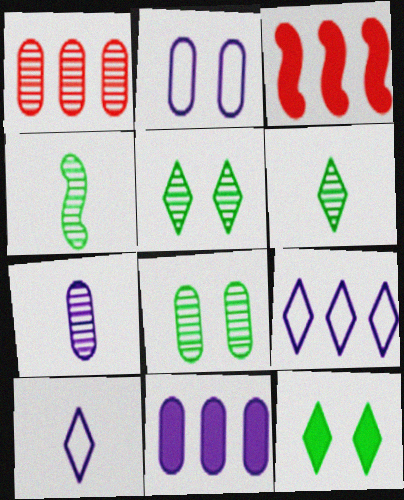[[1, 7, 8], 
[2, 3, 6], 
[2, 7, 11], 
[3, 8, 10]]